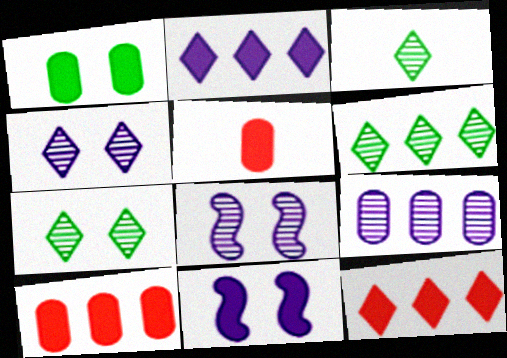[[3, 6, 7]]